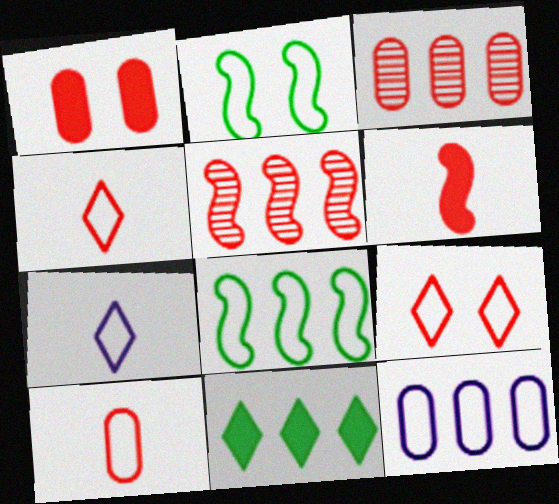[[1, 3, 10], 
[1, 4, 5], 
[2, 4, 12], 
[3, 6, 9], 
[5, 11, 12]]